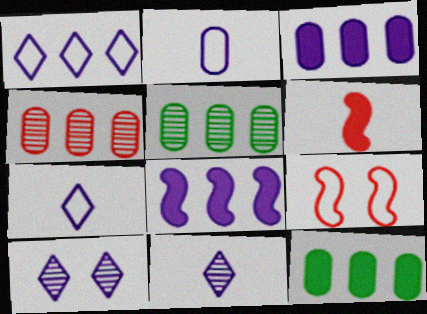[[2, 8, 10], 
[9, 11, 12]]